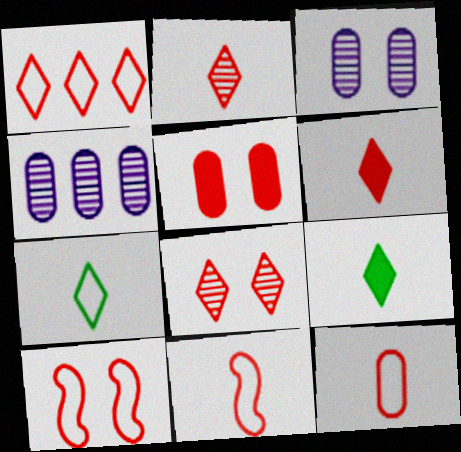[[1, 6, 8], 
[1, 10, 12], 
[4, 9, 10], 
[5, 8, 10]]